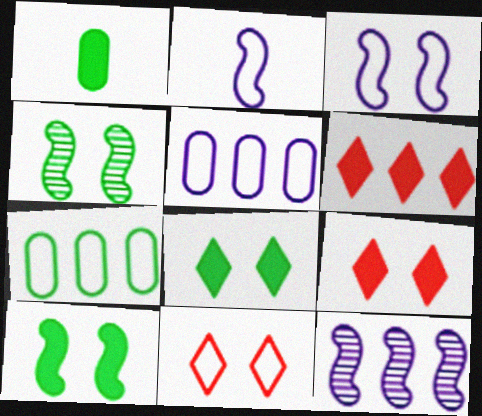[[1, 11, 12], 
[2, 7, 11], 
[6, 7, 12]]